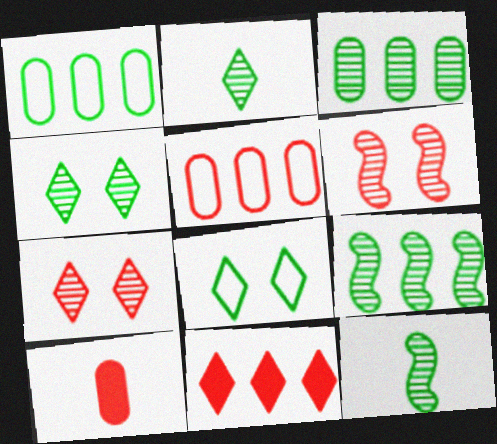[[3, 4, 12]]